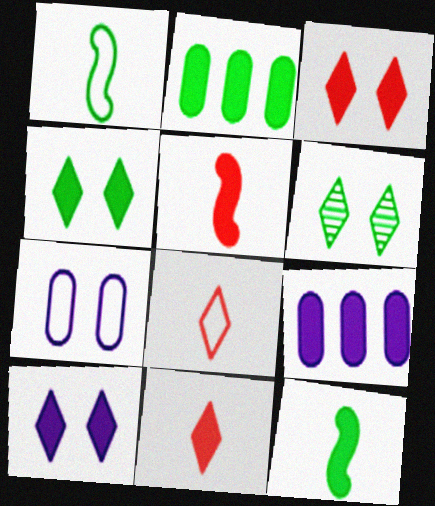[[1, 2, 6], 
[2, 4, 12], 
[2, 5, 10], 
[3, 4, 10], 
[3, 9, 12], 
[4, 5, 9]]